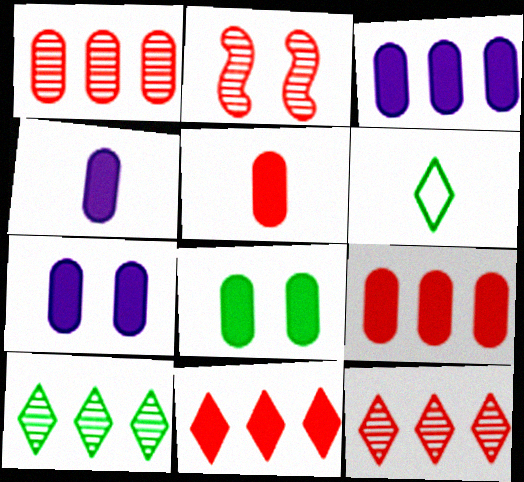[[2, 3, 6], 
[3, 4, 7], 
[3, 5, 8], 
[4, 8, 9]]